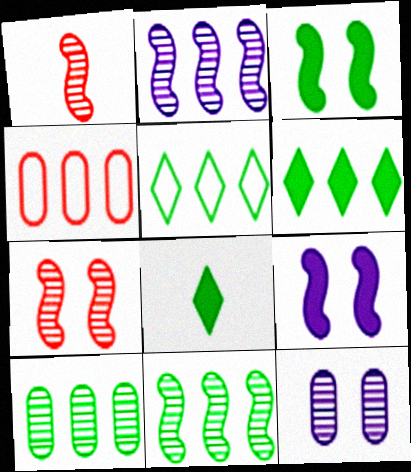[[2, 4, 6]]